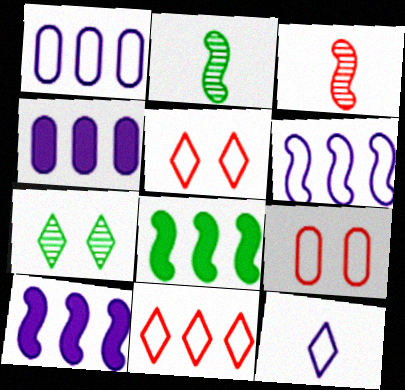[[2, 4, 5]]